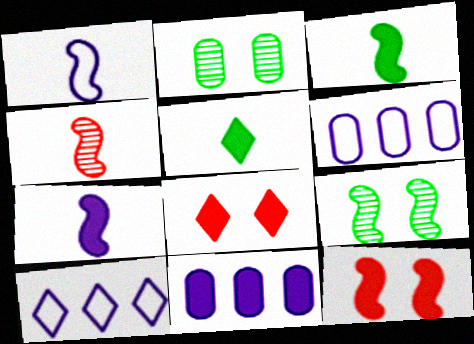[[1, 3, 4], 
[3, 8, 11], 
[5, 11, 12]]